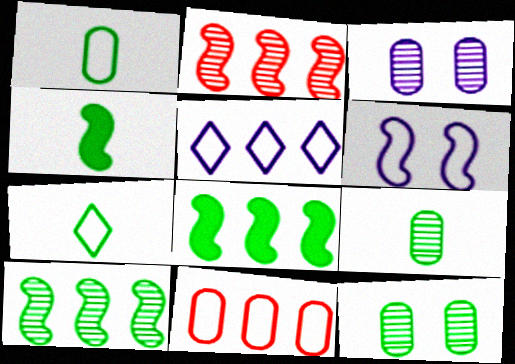[[2, 4, 6], 
[4, 7, 9], 
[6, 7, 11], 
[7, 8, 12]]